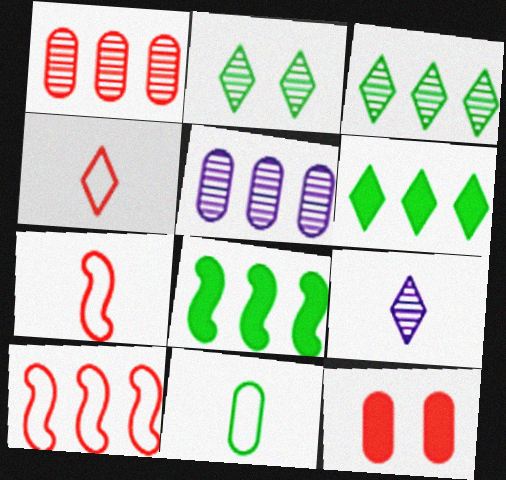[[2, 8, 11], 
[5, 6, 10], 
[5, 11, 12]]